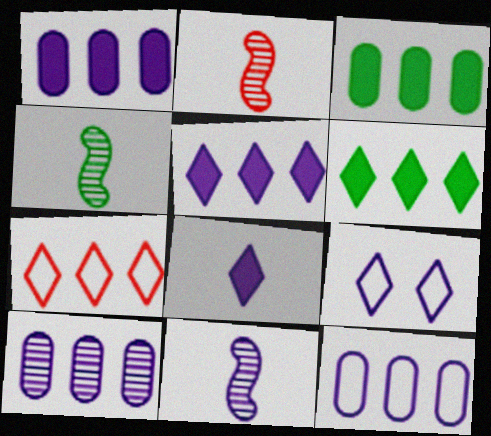[[1, 9, 11], 
[1, 10, 12], 
[2, 3, 9], 
[2, 4, 11]]